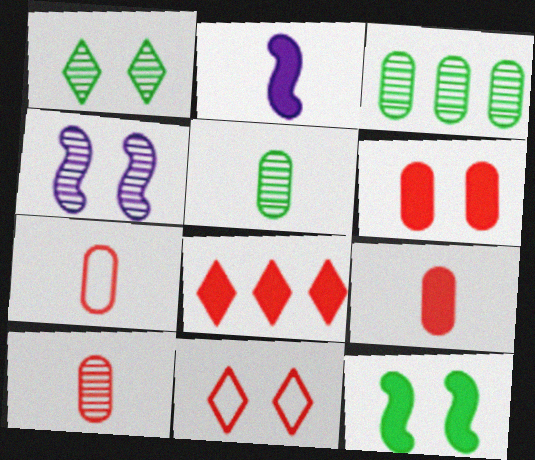[[2, 3, 11], 
[7, 9, 10]]